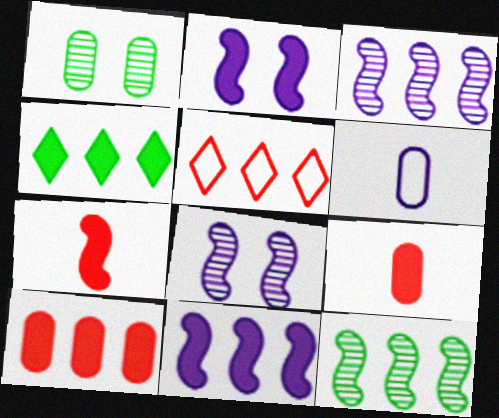[[1, 6, 10], 
[2, 4, 9], 
[4, 10, 11]]